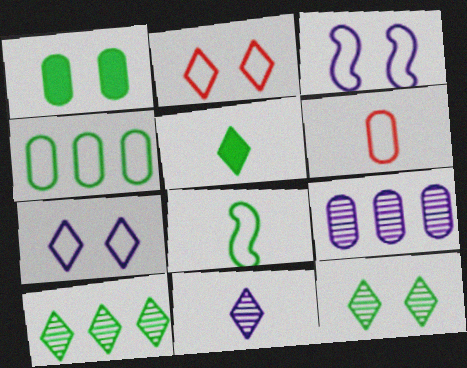[[1, 6, 9], 
[1, 8, 10]]